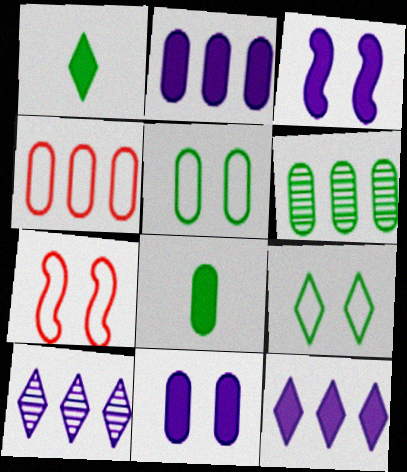[[2, 4, 6], 
[5, 6, 8], 
[7, 8, 10]]